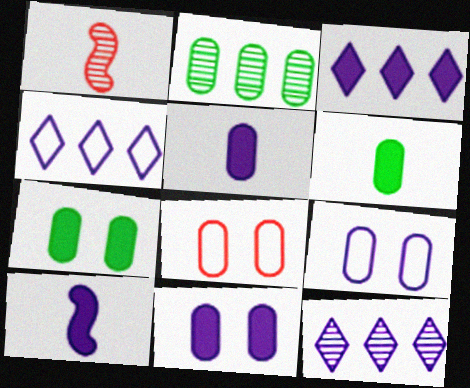[[1, 4, 7], 
[2, 5, 8], 
[3, 4, 12], 
[3, 10, 11], 
[9, 10, 12]]